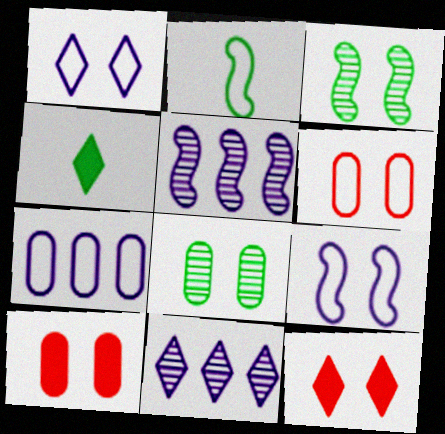[[1, 3, 10], 
[2, 10, 11], 
[4, 5, 6], 
[8, 9, 12]]